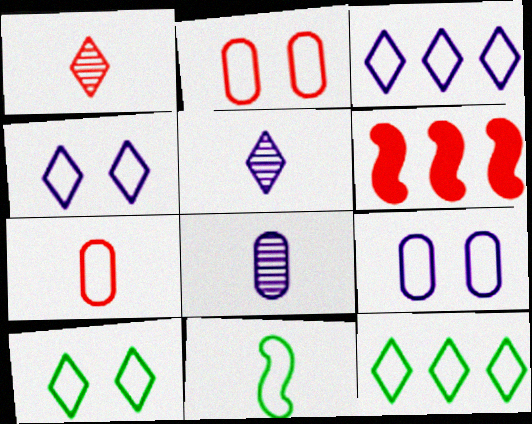[[1, 2, 6], 
[2, 3, 11], 
[6, 8, 10]]